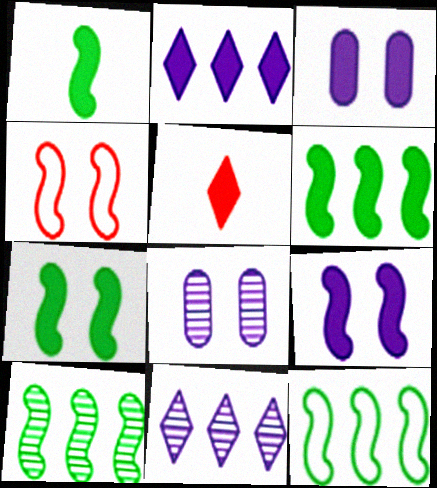[[1, 6, 7], 
[3, 5, 6], 
[5, 8, 12], 
[6, 10, 12]]